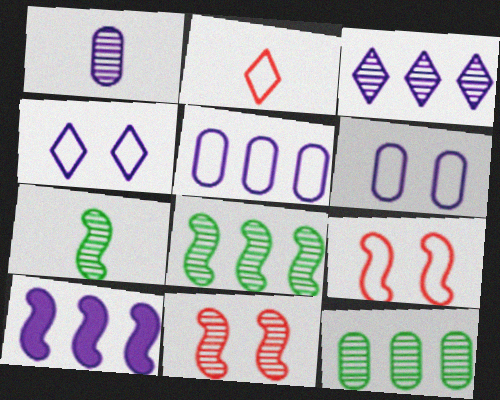[[1, 4, 10], 
[3, 5, 10], 
[7, 9, 10]]